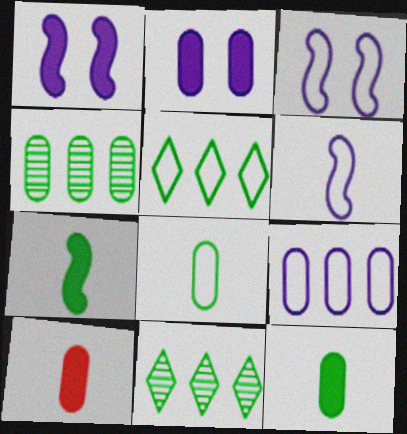[[3, 10, 11]]